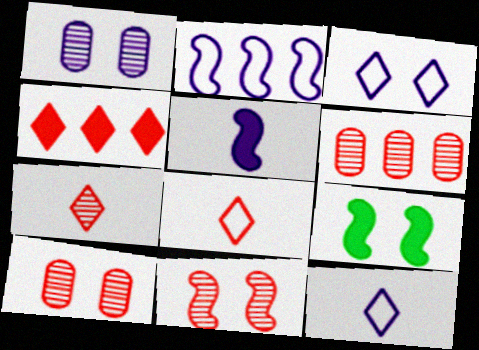[[3, 9, 10], 
[6, 7, 11], 
[6, 9, 12]]